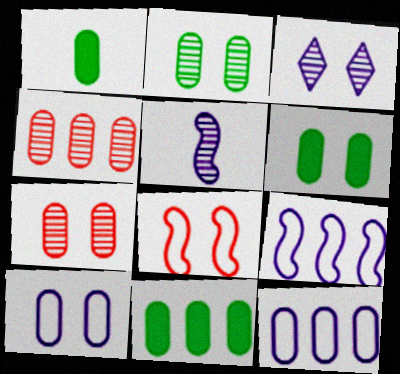[[1, 4, 10], 
[1, 6, 11], 
[1, 7, 12], 
[3, 6, 8], 
[4, 11, 12], 
[6, 7, 10]]